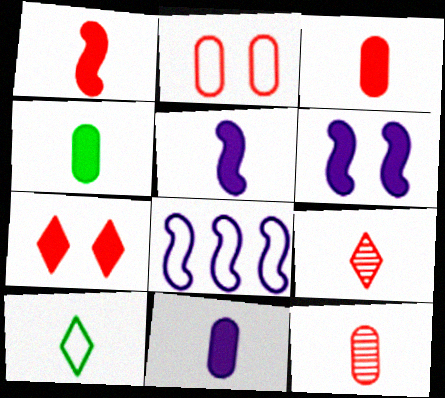[[2, 8, 10], 
[3, 4, 11], 
[5, 10, 12]]